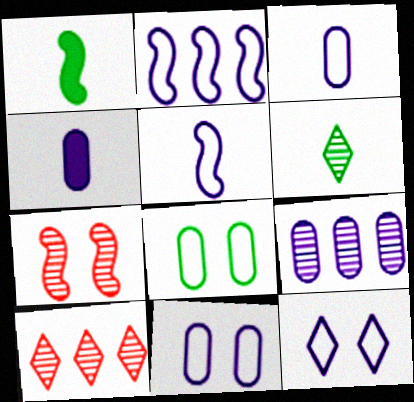[[1, 2, 7], 
[1, 10, 11], 
[2, 3, 12], 
[4, 9, 11], 
[6, 7, 9]]